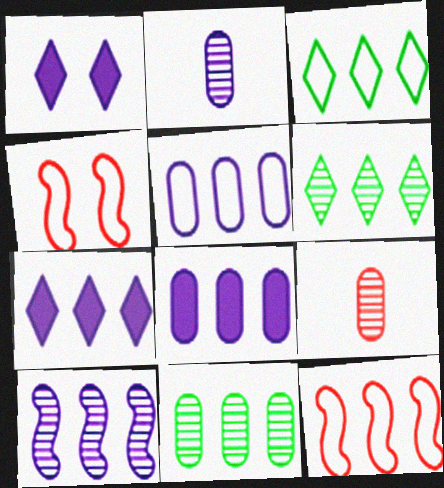[[3, 5, 12], 
[5, 7, 10], 
[6, 8, 12], 
[7, 11, 12]]